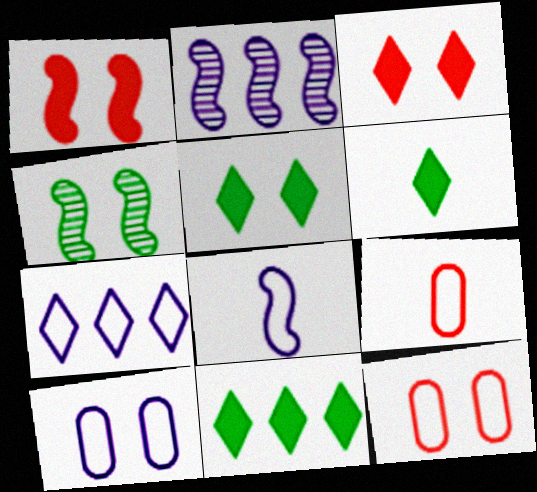[[2, 5, 9], 
[2, 6, 12], 
[3, 4, 10], 
[5, 6, 11], 
[7, 8, 10]]